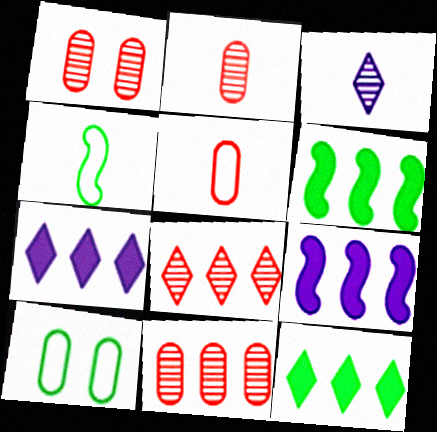[[1, 2, 11], 
[1, 4, 7]]